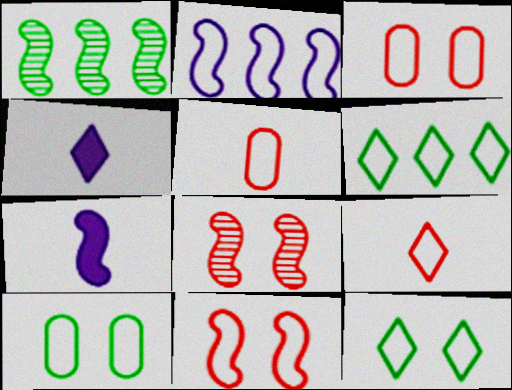[[1, 3, 4], 
[1, 7, 11], 
[2, 5, 12], 
[2, 9, 10]]